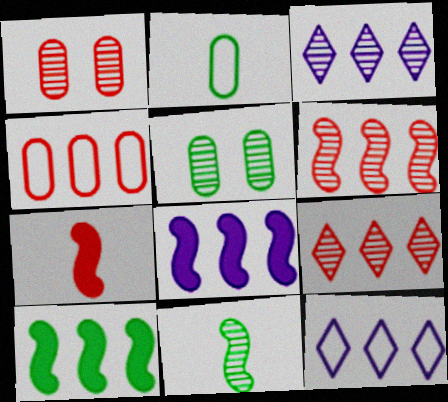[[1, 3, 11], 
[3, 4, 10], 
[5, 7, 12]]